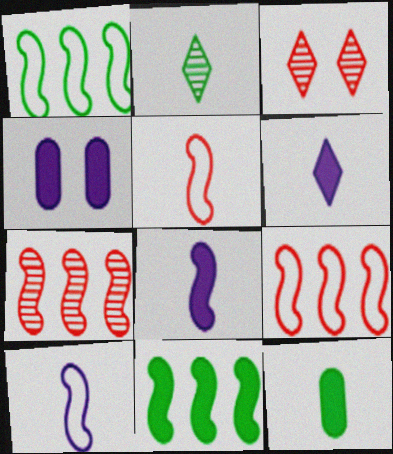[[2, 4, 9]]